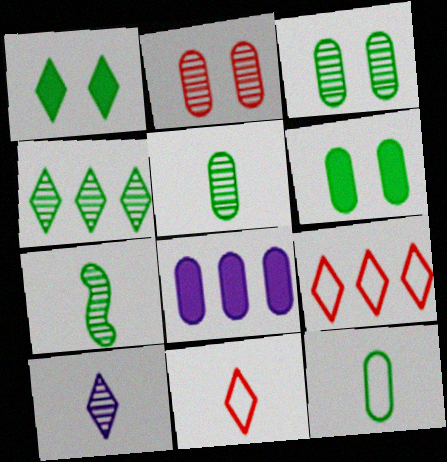[[1, 9, 10], 
[2, 8, 12], 
[3, 4, 7]]